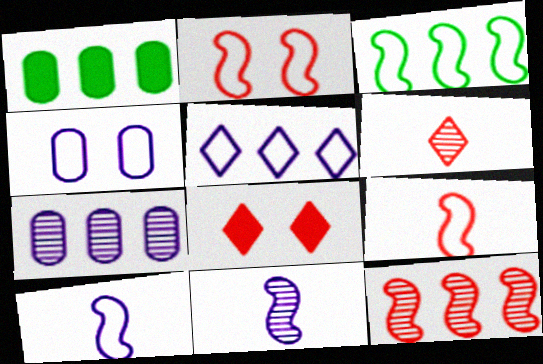[[1, 5, 12], 
[2, 3, 10], 
[4, 5, 10]]